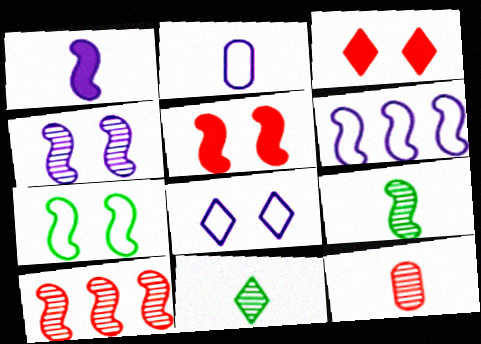[[1, 4, 6], 
[1, 7, 10], 
[2, 6, 8], 
[4, 5, 7], 
[4, 9, 10], 
[5, 6, 9]]